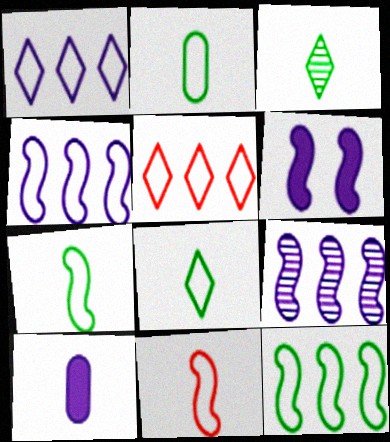[[2, 7, 8], 
[3, 10, 11]]